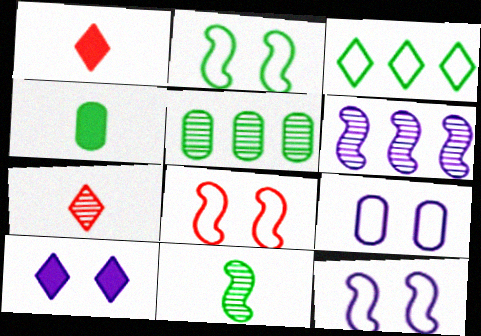[[1, 5, 12], 
[2, 8, 12], 
[3, 7, 10]]